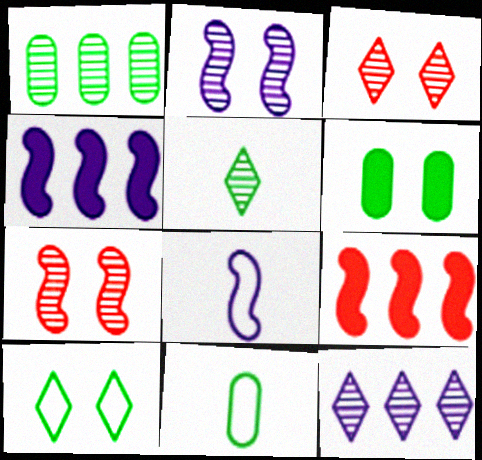[[1, 6, 11], 
[2, 4, 8], 
[3, 4, 11], 
[3, 5, 12]]